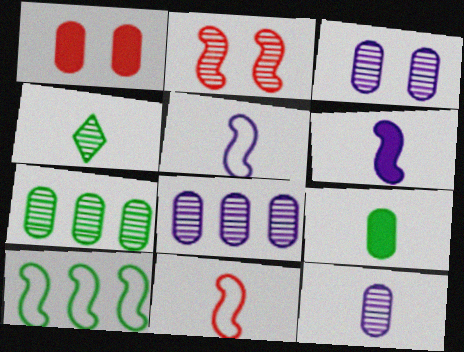[[2, 4, 8], 
[2, 6, 10], 
[3, 8, 12]]